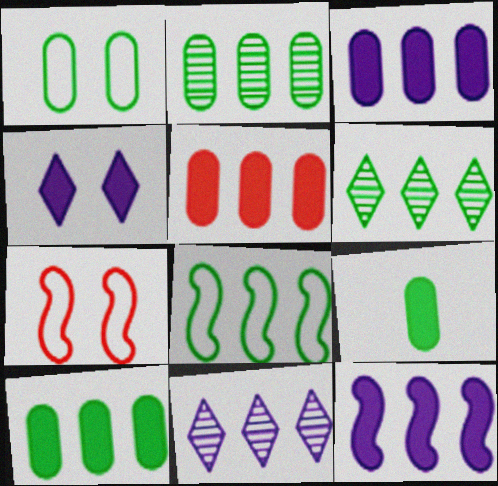[[1, 2, 9], 
[3, 5, 10], 
[5, 8, 11], 
[6, 8, 10], 
[7, 9, 11]]